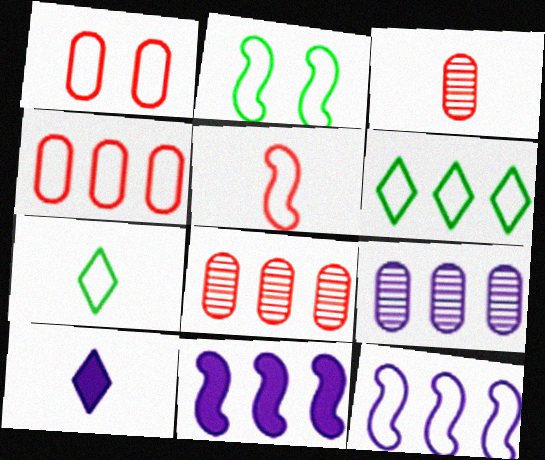[[1, 7, 12], 
[2, 5, 12], 
[2, 8, 10], 
[4, 6, 12], 
[6, 8, 11]]